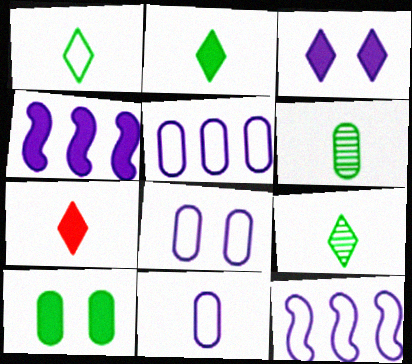[[1, 2, 9], 
[4, 7, 10], 
[5, 8, 11]]